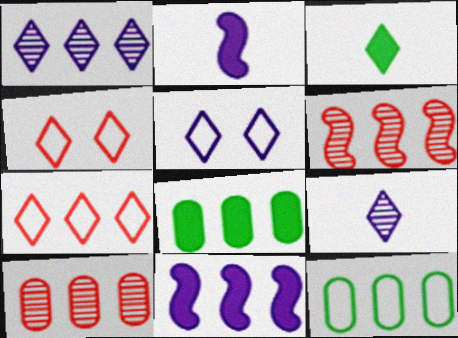[[1, 3, 4]]